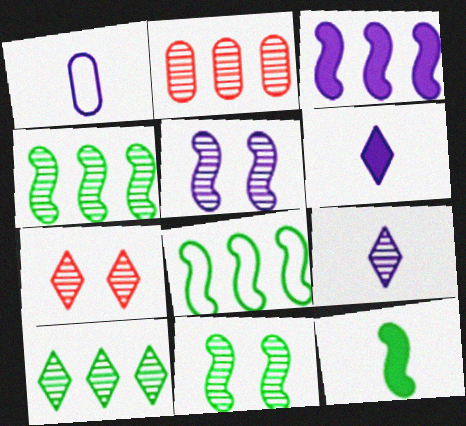[[2, 9, 11], 
[7, 9, 10], 
[8, 11, 12]]